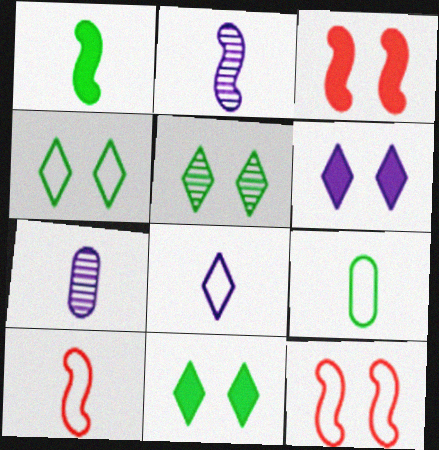[[1, 2, 10], 
[4, 5, 11], 
[8, 9, 10]]